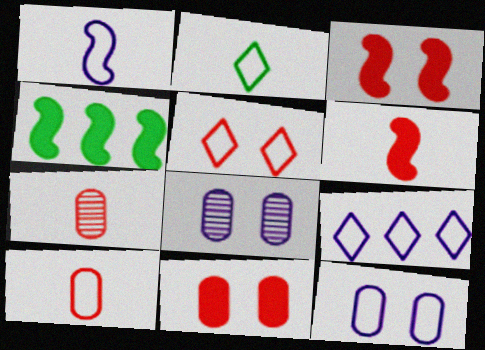[[1, 2, 10], 
[1, 9, 12], 
[2, 5, 9]]